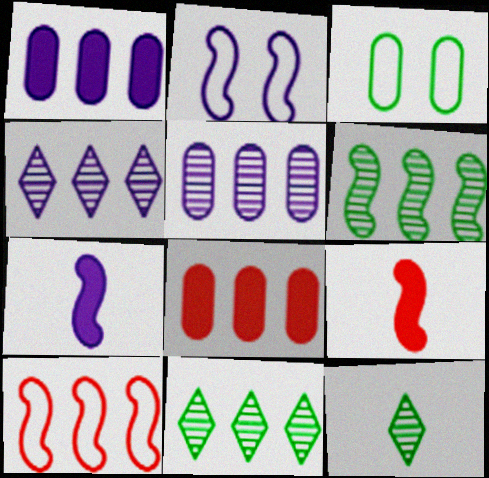[[1, 10, 11], 
[2, 6, 9], 
[2, 8, 12], 
[3, 4, 9]]